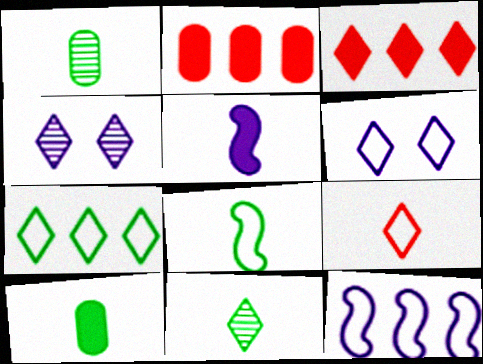[[1, 5, 9], 
[2, 4, 8], 
[3, 6, 11], 
[6, 7, 9], 
[8, 10, 11]]